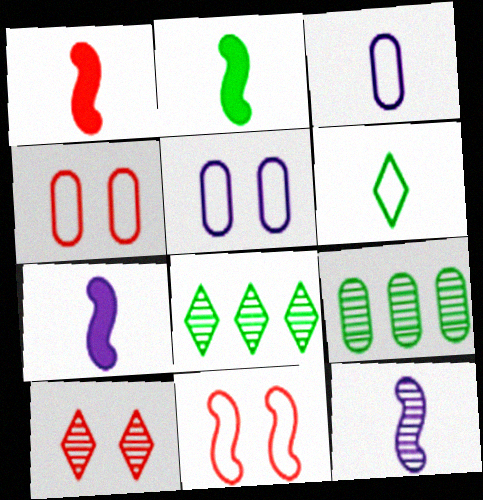[[1, 2, 7], 
[1, 5, 8], 
[4, 7, 8], 
[9, 10, 12]]